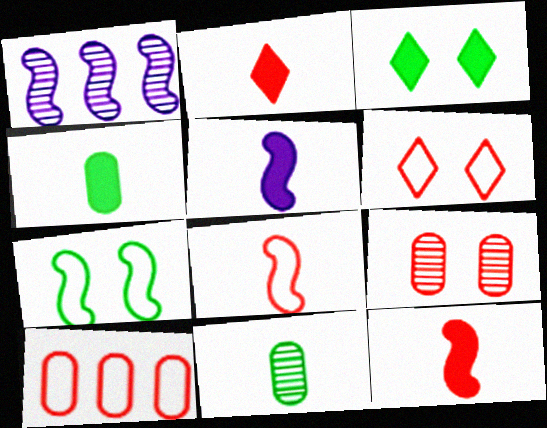[[1, 4, 6], 
[1, 7, 12], 
[2, 4, 5], 
[6, 8, 10]]